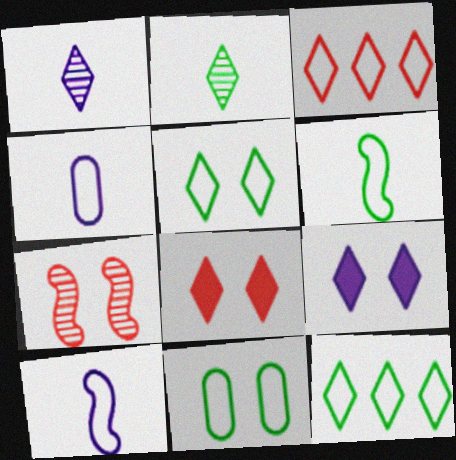[[1, 8, 12], 
[2, 3, 9], 
[3, 10, 11], 
[6, 11, 12], 
[7, 9, 11]]